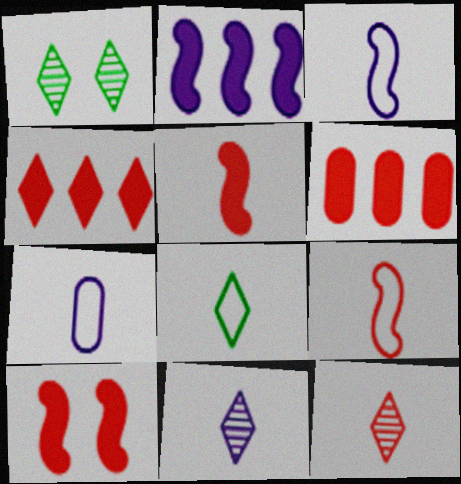[[1, 3, 6], 
[7, 8, 9]]